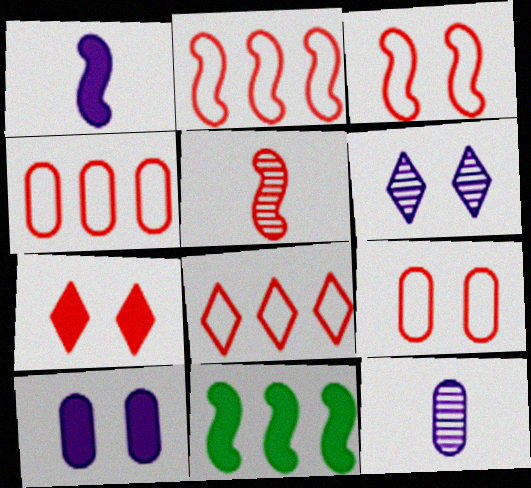[[2, 4, 8], 
[4, 5, 7]]